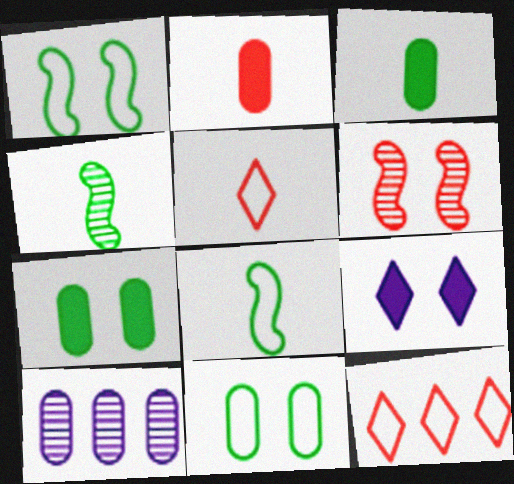[[2, 6, 12], 
[2, 10, 11], 
[6, 9, 11]]